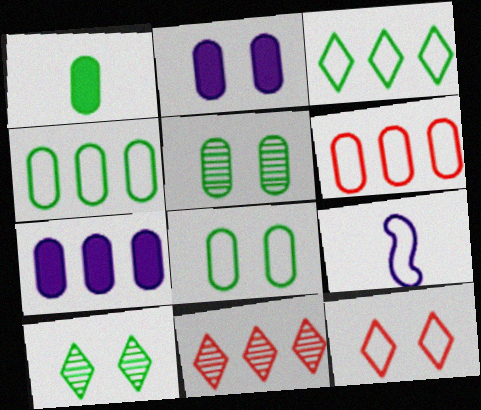[[1, 4, 5], 
[4, 9, 12]]